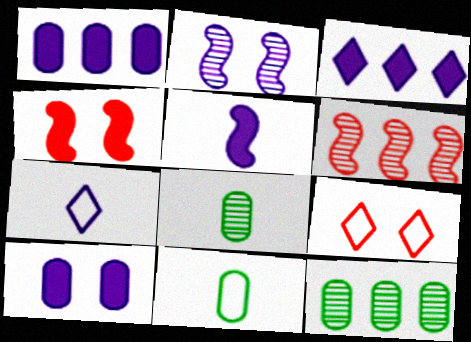[[1, 2, 7], 
[3, 5, 10], 
[4, 7, 12], 
[5, 9, 12]]